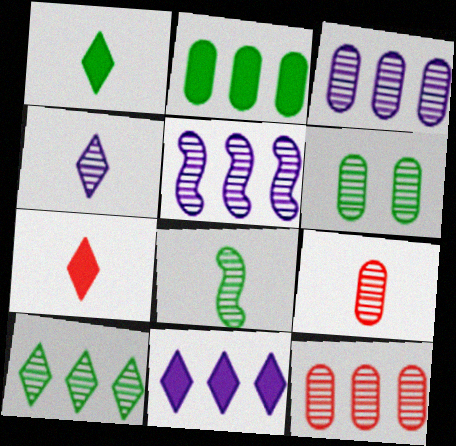[[3, 6, 9], 
[4, 8, 9], 
[5, 10, 12], 
[6, 8, 10]]